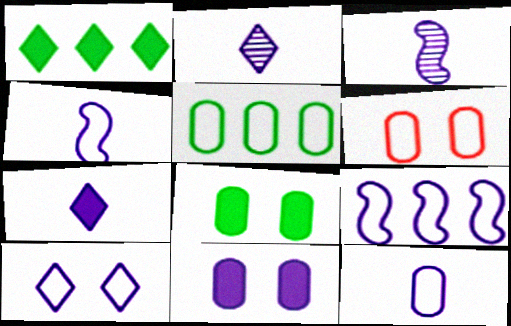[[1, 3, 6], 
[2, 9, 11], 
[3, 7, 12], 
[5, 6, 12], 
[9, 10, 12]]